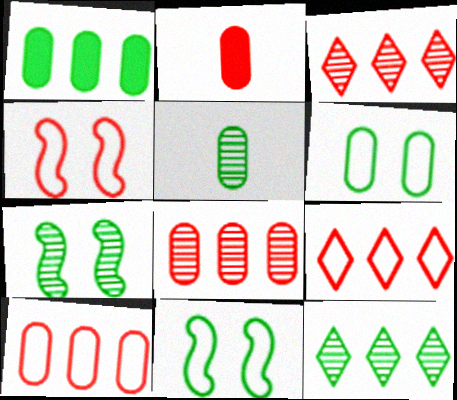[[1, 5, 6], 
[2, 3, 4], 
[5, 7, 12]]